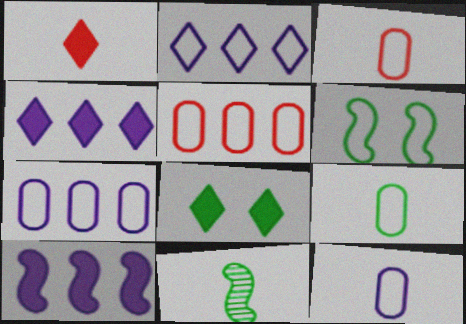[[1, 4, 8], 
[1, 11, 12], 
[2, 3, 6], 
[3, 9, 12]]